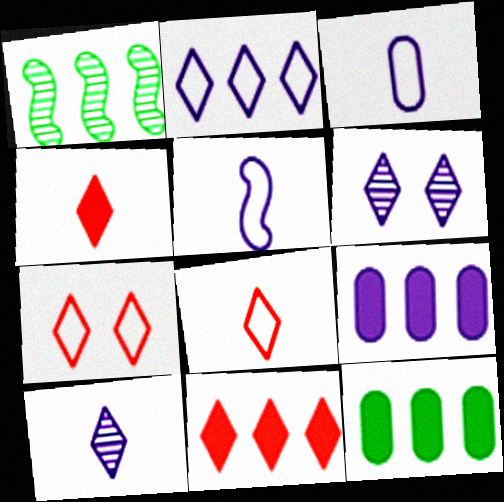[[5, 6, 9]]